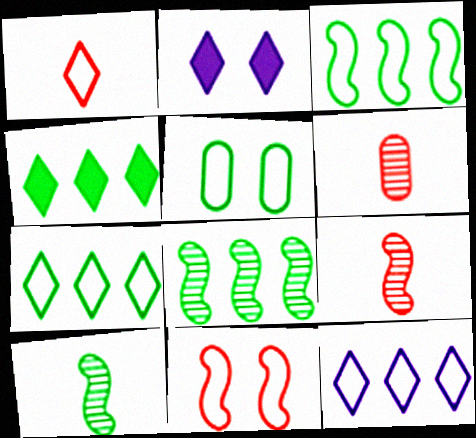[[2, 3, 6], 
[4, 5, 10]]